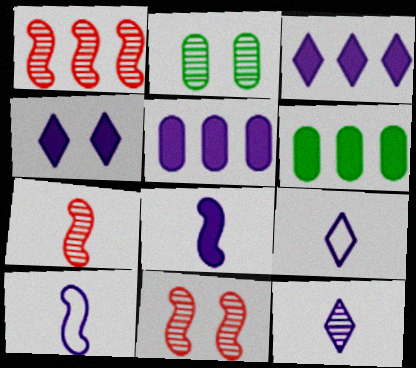[[1, 2, 12], 
[1, 7, 11], 
[4, 5, 8], 
[6, 9, 11]]